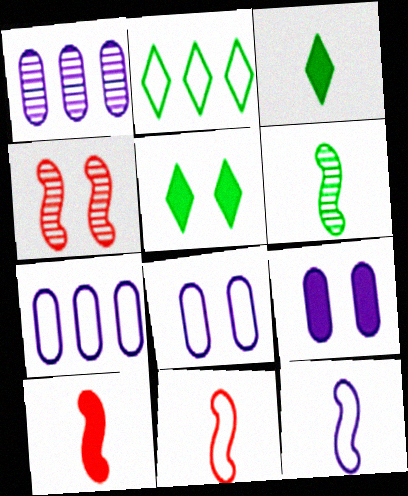[[1, 5, 11], 
[2, 8, 11], 
[3, 4, 7], 
[4, 5, 8], 
[6, 10, 12]]